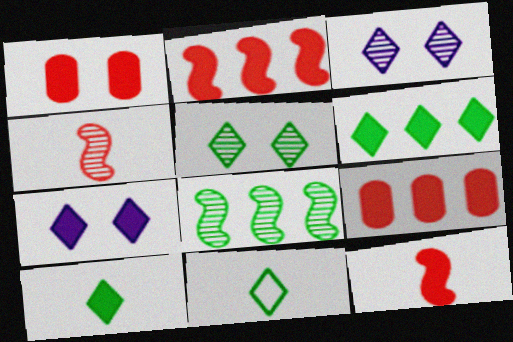[[5, 6, 11]]